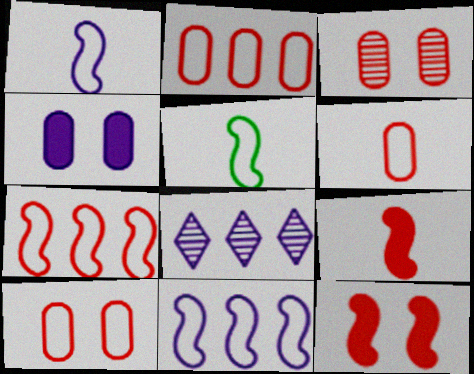[[1, 4, 8], 
[2, 6, 10]]